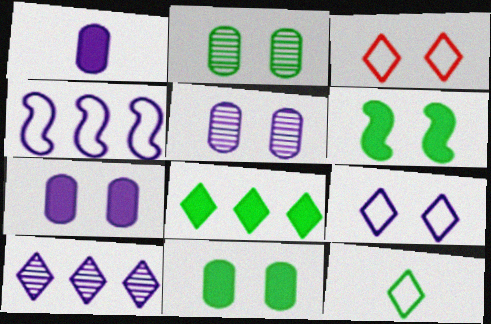[[3, 5, 6]]